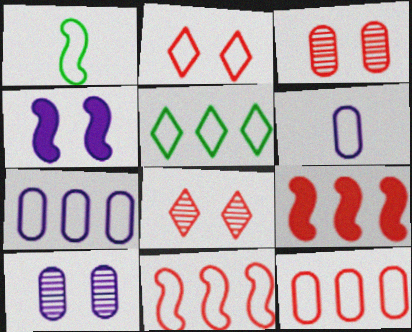[[1, 2, 7], 
[5, 7, 11]]